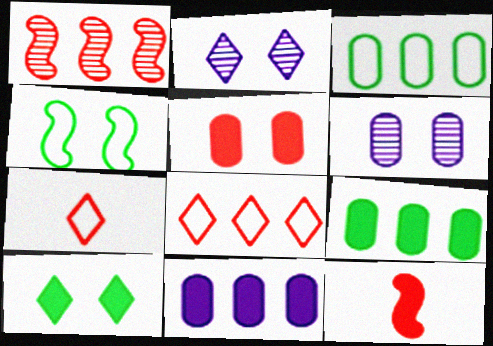[[1, 5, 7], 
[2, 3, 12], 
[2, 4, 5], 
[10, 11, 12]]